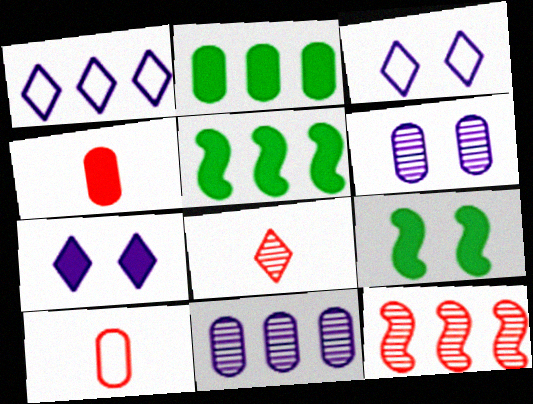[[1, 2, 12], 
[2, 6, 10], 
[4, 5, 7]]